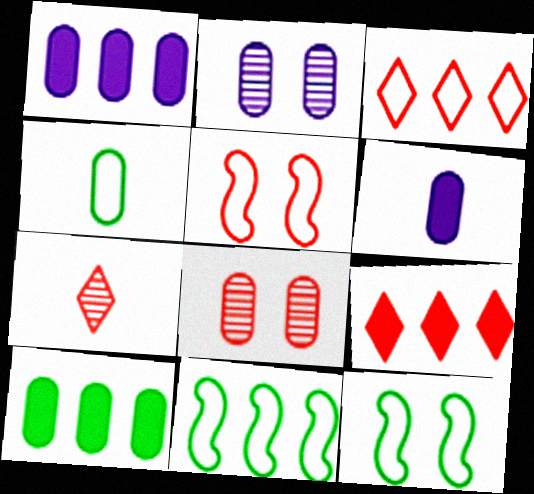[[1, 4, 8], 
[1, 7, 12]]